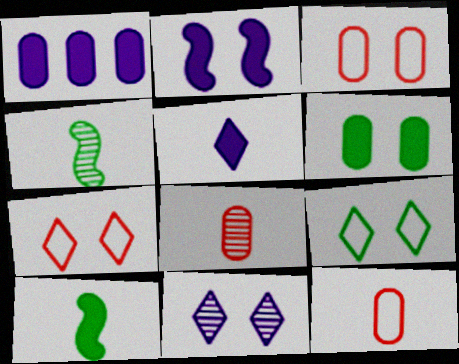[[1, 2, 5], 
[1, 4, 7], 
[4, 5, 12]]